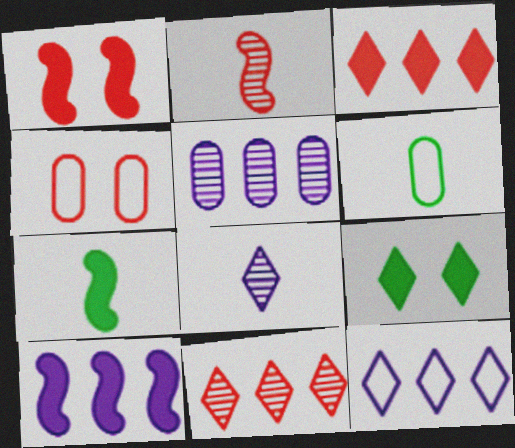[[1, 7, 10], 
[2, 3, 4], 
[5, 10, 12]]